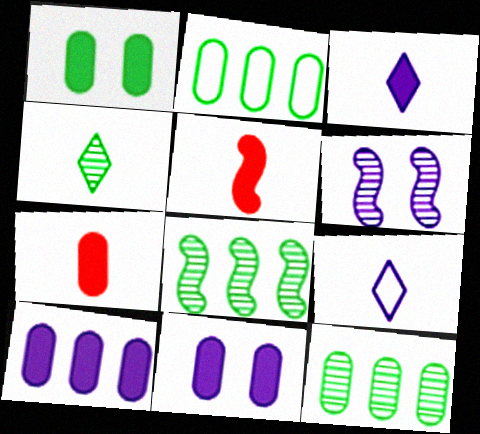[[1, 7, 10], 
[6, 9, 10]]